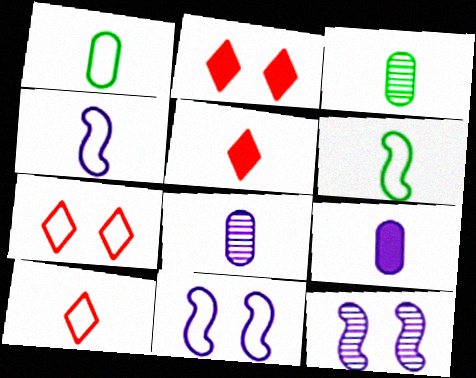[[1, 4, 10], 
[3, 4, 5], 
[5, 6, 8]]